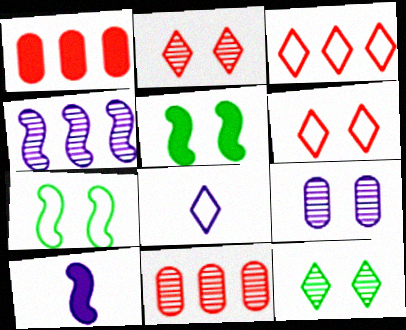[[5, 6, 9], 
[5, 8, 11]]